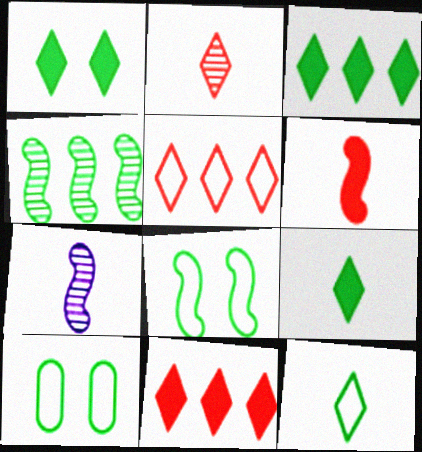[[1, 3, 9], 
[4, 9, 10], 
[7, 10, 11]]